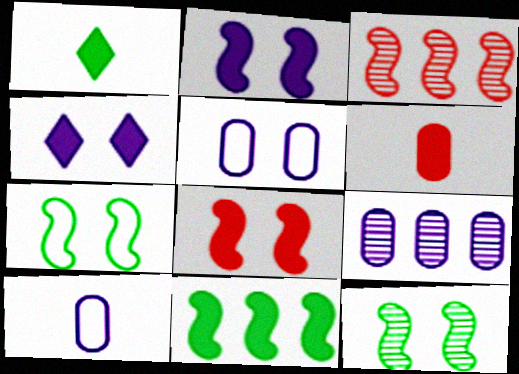[[1, 3, 5], 
[4, 6, 11]]